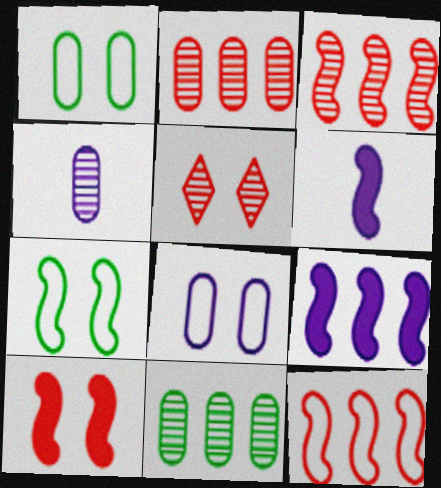[[3, 6, 7]]